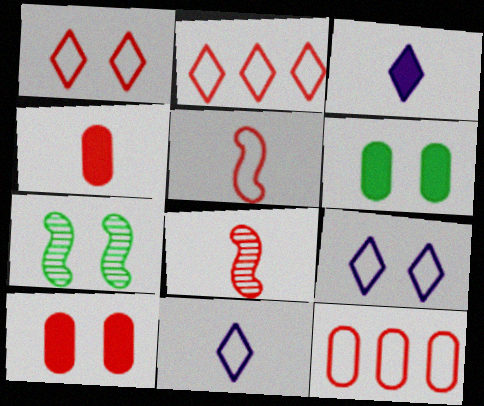[[1, 5, 12], 
[2, 8, 10], 
[3, 7, 12], 
[7, 9, 10]]